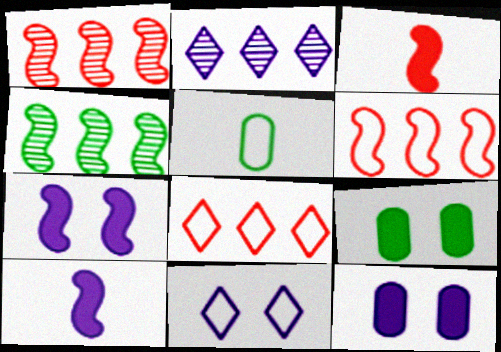[[5, 6, 11]]